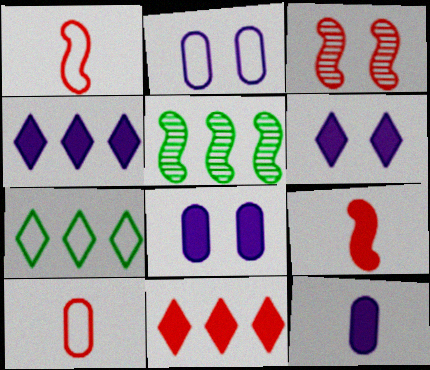[[1, 2, 7], 
[3, 7, 12], 
[3, 10, 11], 
[5, 6, 10]]